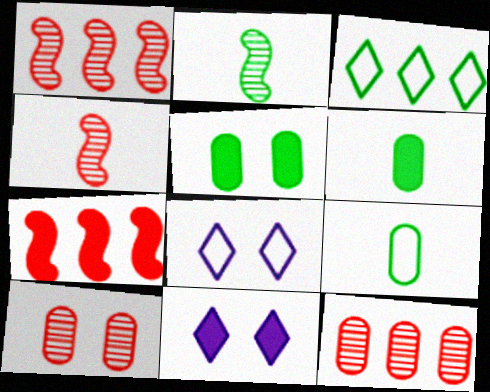[[1, 6, 8], 
[1, 9, 11], 
[2, 3, 5], 
[6, 7, 11]]